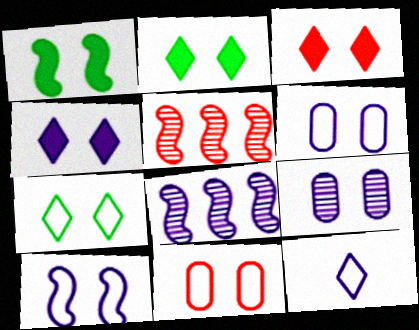[[2, 3, 4], 
[4, 9, 10], 
[7, 10, 11]]